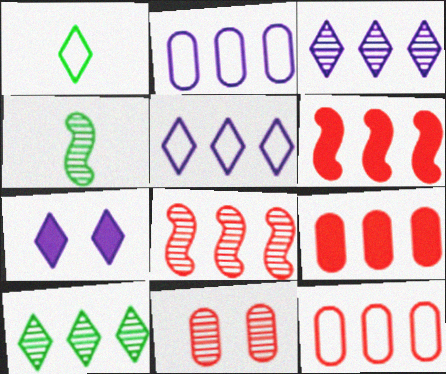[[2, 6, 10], 
[3, 4, 11], 
[4, 7, 12]]